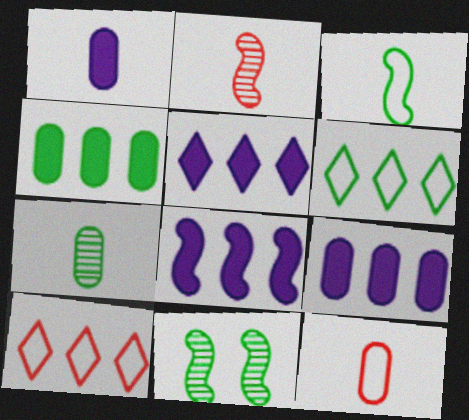[[1, 7, 12], 
[1, 10, 11], 
[5, 8, 9], 
[5, 11, 12]]